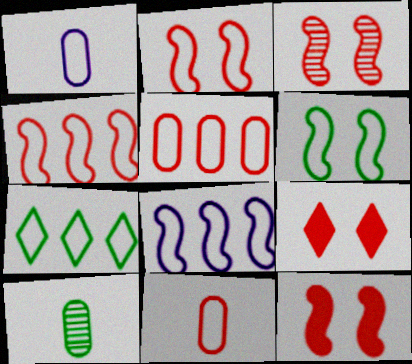[[1, 2, 7], 
[2, 3, 12], 
[5, 7, 8], 
[8, 9, 10]]